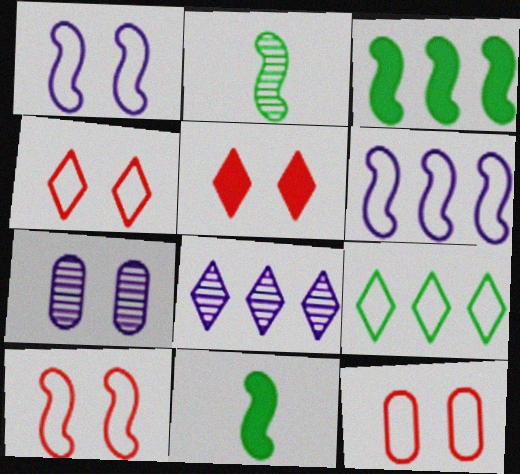[[4, 10, 12], 
[8, 11, 12]]